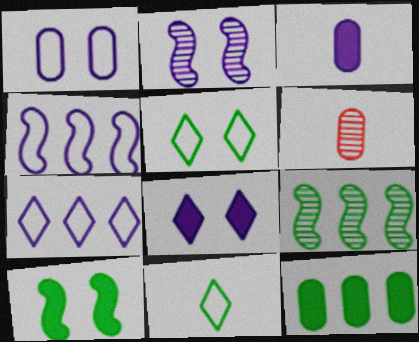[[1, 2, 8], 
[1, 6, 12], 
[2, 3, 7], 
[6, 7, 10]]